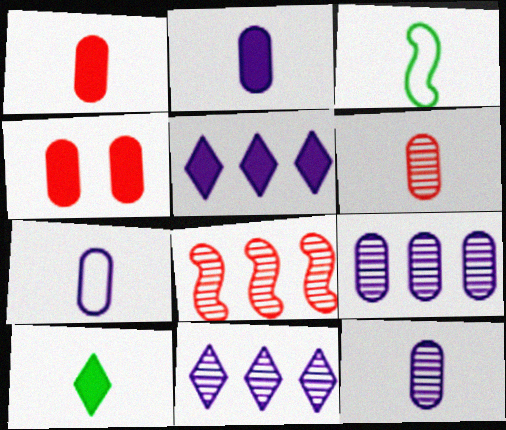[[2, 7, 12], 
[3, 4, 11]]